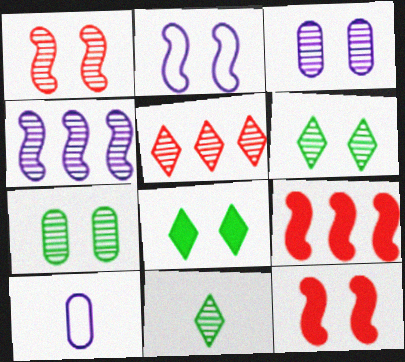[[1, 3, 6], 
[6, 9, 10]]